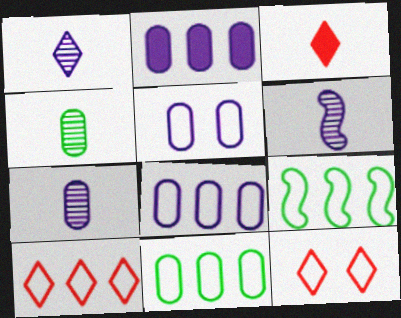[[1, 6, 7], 
[2, 5, 7], 
[8, 9, 10]]